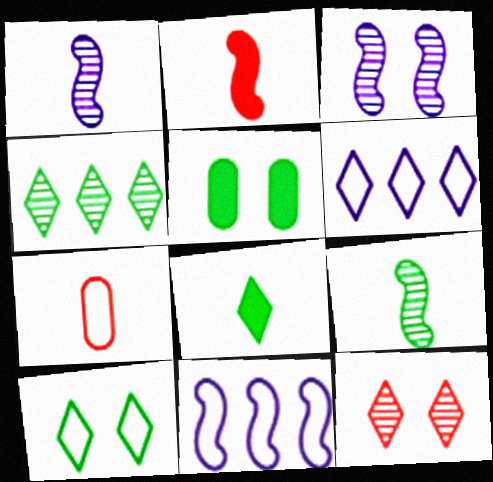[[1, 7, 8], 
[4, 8, 10], 
[6, 8, 12], 
[7, 10, 11]]